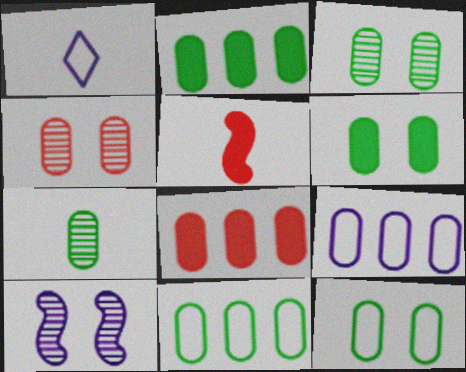[[1, 5, 7], 
[2, 7, 12], 
[3, 6, 12], 
[6, 7, 11]]